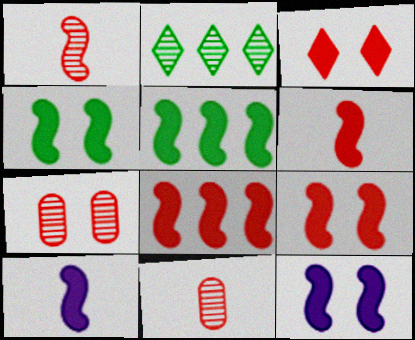[[4, 8, 10], 
[4, 9, 12], 
[5, 6, 12], 
[5, 9, 10], 
[6, 8, 9]]